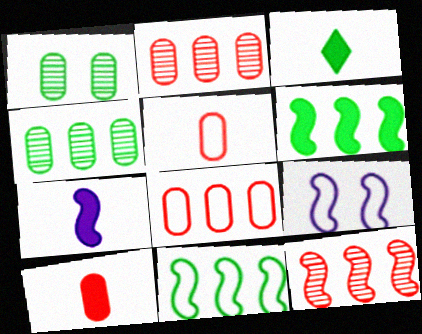[[1, 3, 11], 
[2, 3, 9], 
[3, 7, 10]]